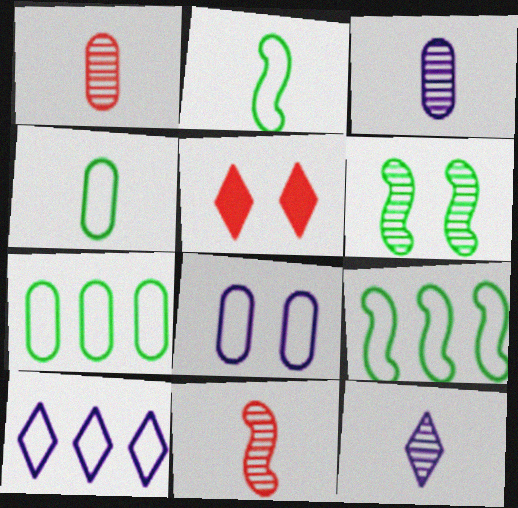[[3, 5, 9], 
[5, 6, 8]]